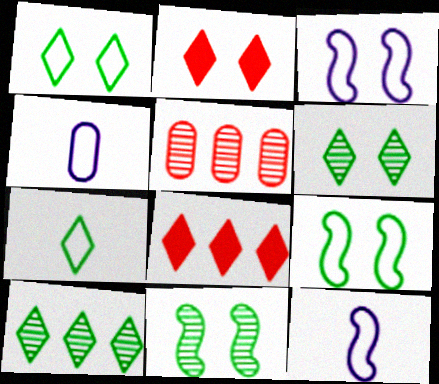[[4, 8, 11]]